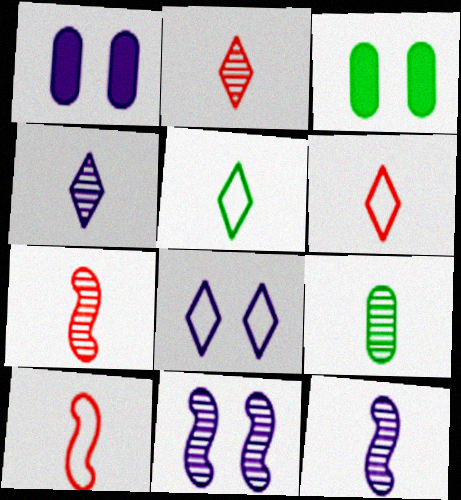[[1, 8, 11], 
[2, 9, 12], 
[4, 7, 9]]